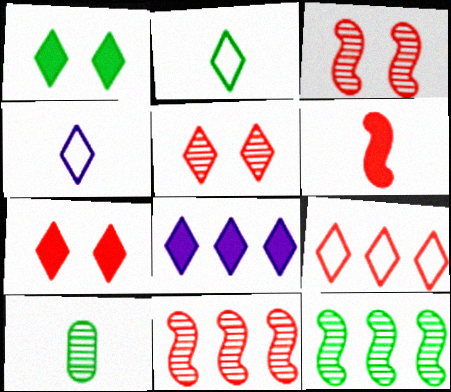[[2, 5, 8], 
[4, 6, 10]]